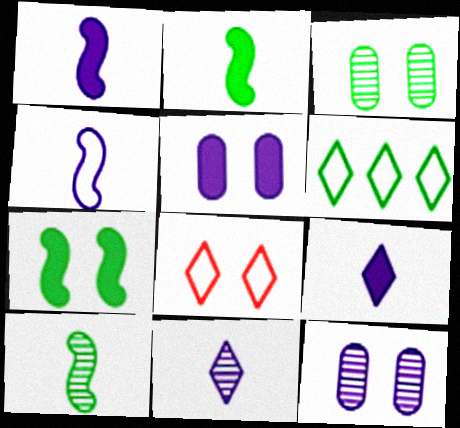[[2, 3, 6], 
[7, 8, 12]]